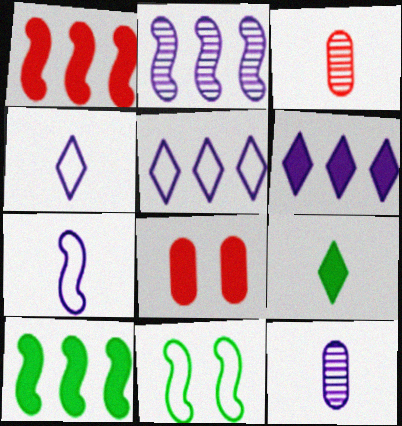[[3, 6, 11], 
[3, 7, 9]]